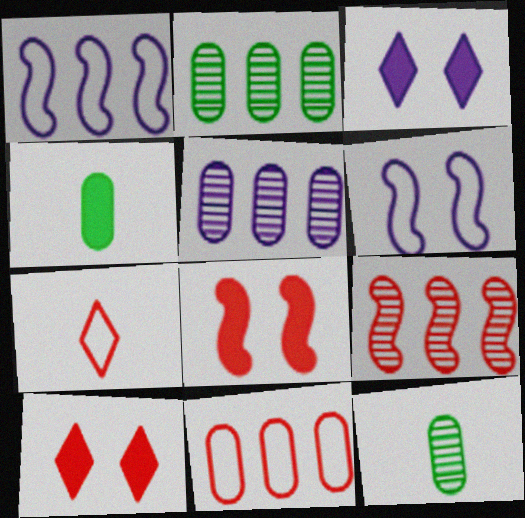[[1, 10, 12]]